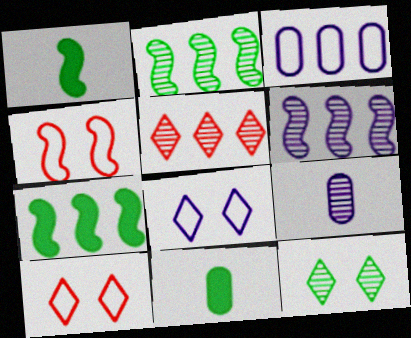[[1, 4, 6], 
[3, 5, 7], 
[6, 10, 11], 
[7, 9, 10]]